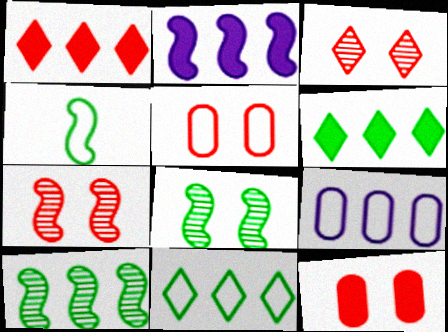[[1, 9, 10], 
[2, 4, 7]]